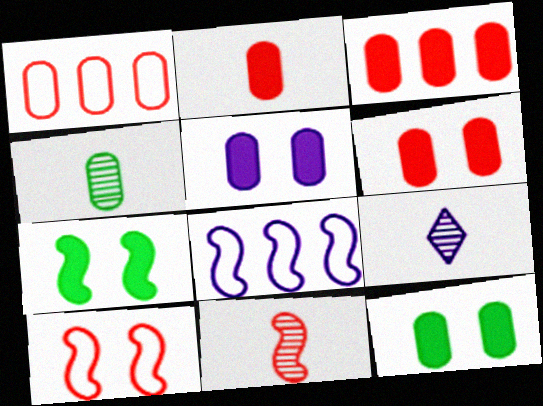[[1, 4, 5], 
[1, 7, 9], 
[2, 3, 6], 
[4, 9, 11], 
[5, 6, 12], 
[5, 8, 9], 
[7, 8, 11]]